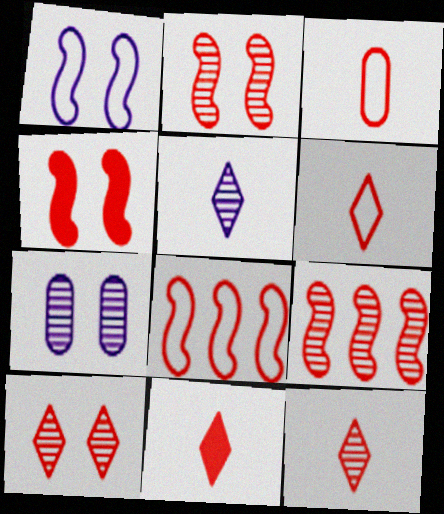[[6, 11, 12]]